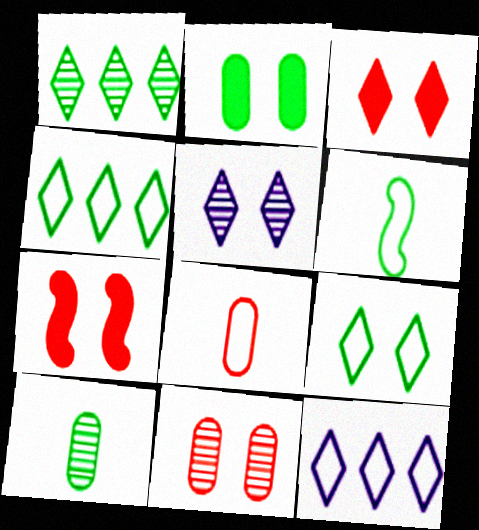[[1, 2, 6], 
[3, 5, 9], 
[7, 10, 12]]